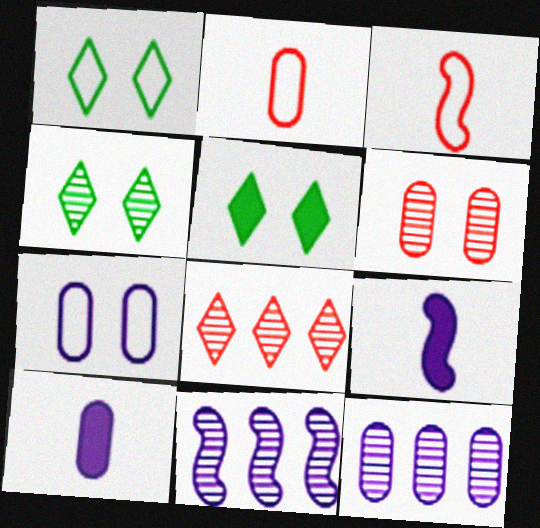[[1, 4, 5], 
[2, 5, 11], 
[3, 5, 12], 
[7, 10, 12]]